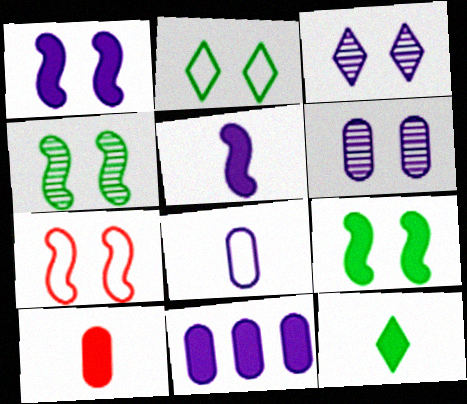[[1, 4, 7], 
[5, 10, 12], 
[6, 8, 11]]